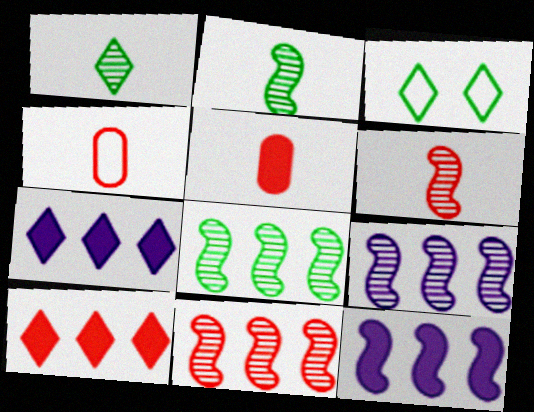[[3, 5, 9], 
[8, 9, 11]]